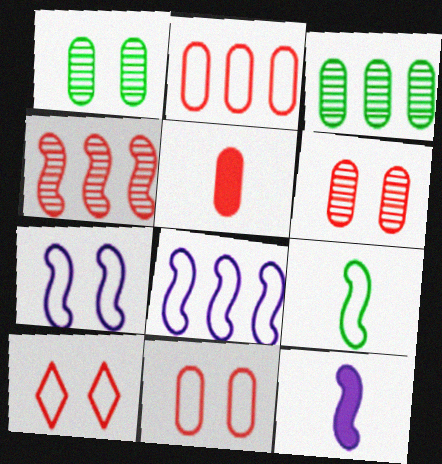[[2, 5, 6], 
[3, 10, 12], 
[4, 5, 10]]